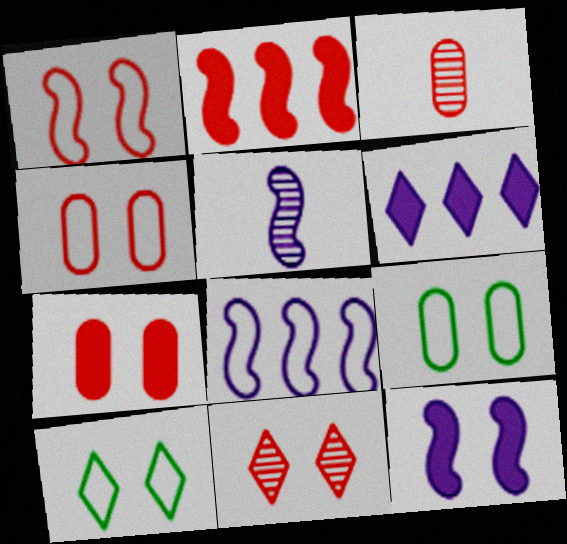[[1, 7, 11], 
[5, 8, 12], 
[9, 11, 12]]